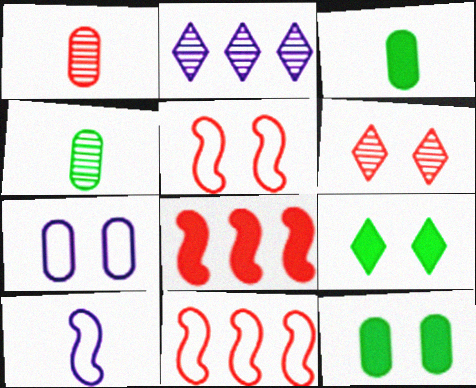[[2, 3, 5]]